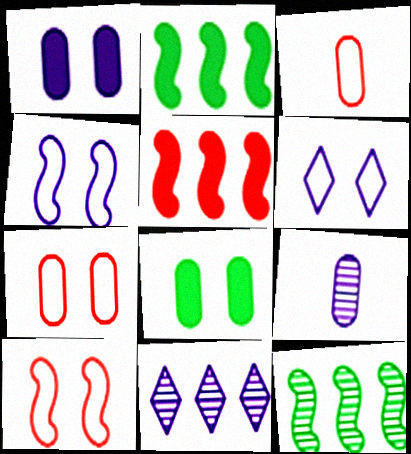[]